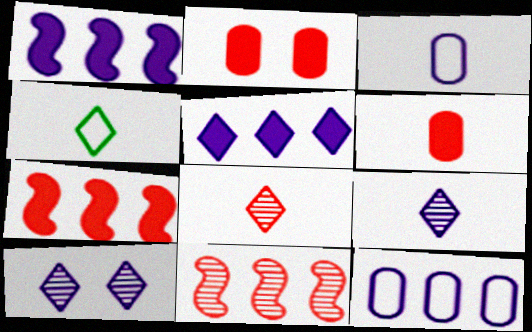[[1, 3, 10]]